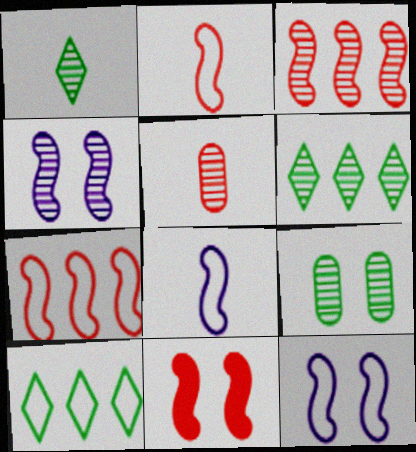[[2, 3, 11], 
[4, 5, 6]]